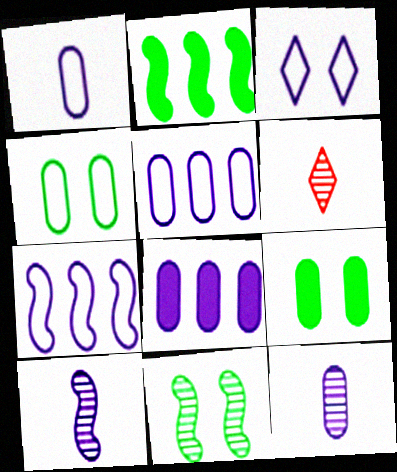[[1, 3, 7], 
[3, 8, 10], 
[6, 7, 9]]